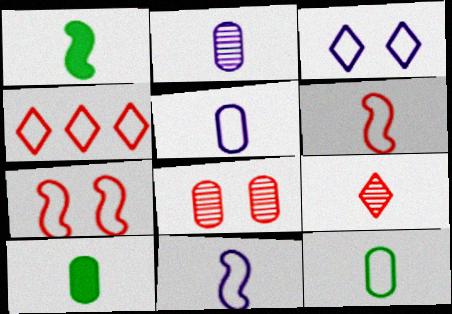[[1, 5, 9], 
[9, 10, 11]]